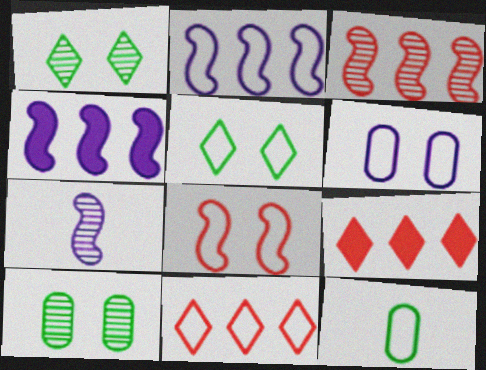[[5, 6, 8]]